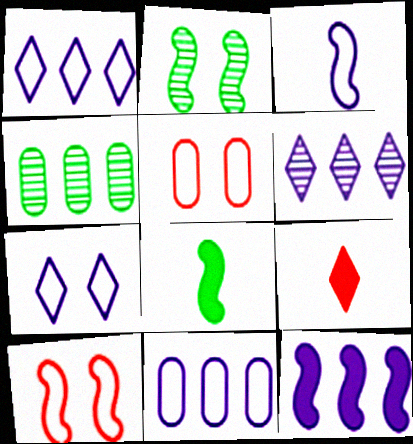[[2, 9, 11], 
[3, 7, 11], 
[5, 6, 8], 
[6, 11, 12]]